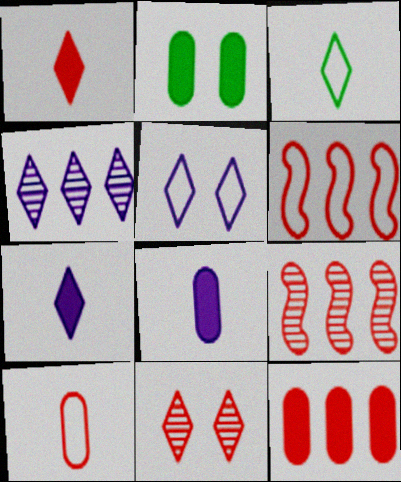[[2, 8, 12], 
[4, 5, 7]]